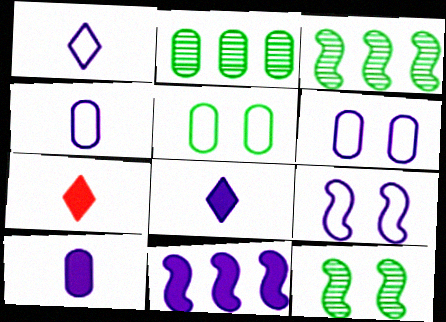[[2, 7, 9], 
[3, 6, 7]]